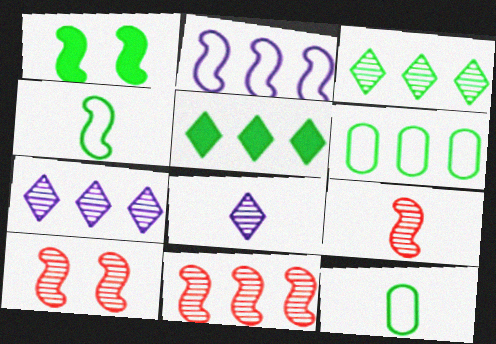[[1, 2, 9], 
[1, 3, 12], 
[9, 10, 11]]